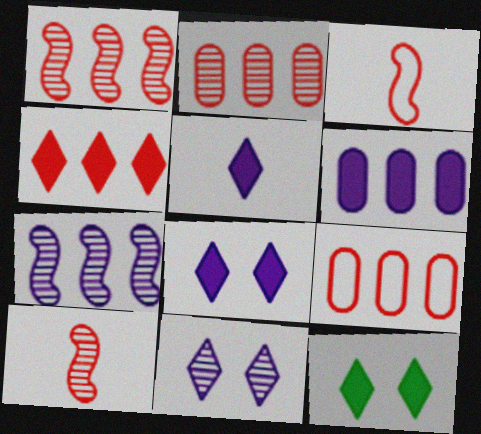[[1, 4, 9], 
[4, 5, 12]]